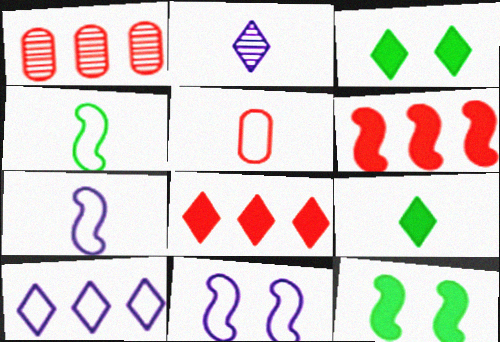[[1, 3, 7], 
[1, 9, 11]]